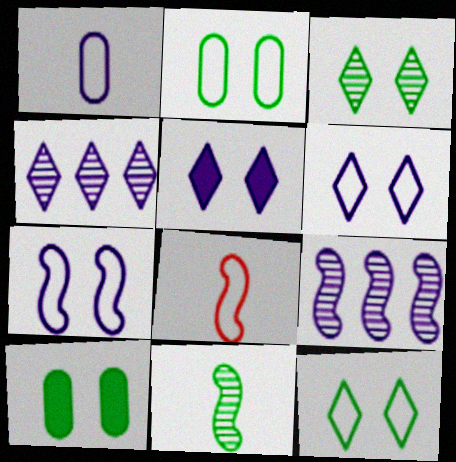[[1, 5, 9], 
[4, 8, 10]]